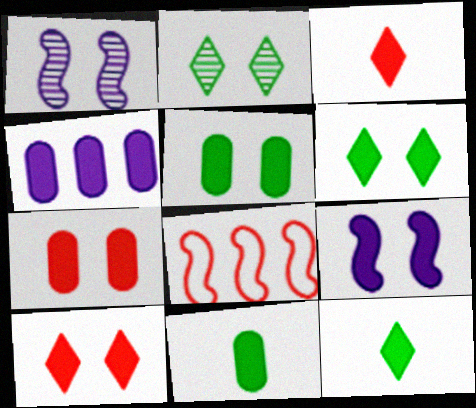[[4, 7, 11], 
[5, 9, 10], 
[6, 7, 9]]